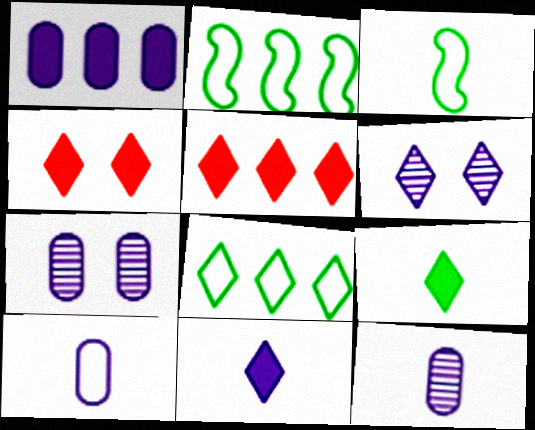[[1, 7, 10], 
[2, 4, 12], 
[3, 5, 7]]